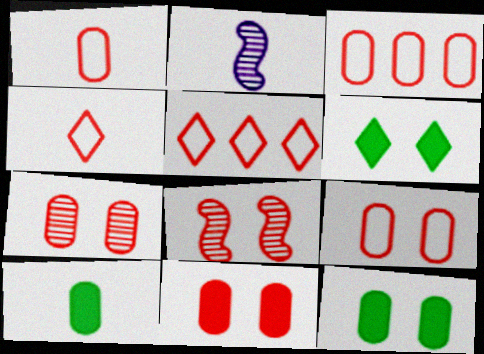[[1, 3, 9], 
[2, 3, 6], 
[2, 4, 10], 
[2, 5, 12], 
[7, 9, 11]]